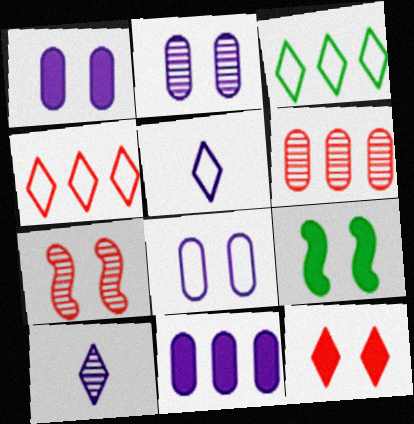[[1, 2, 8], 
[1, 9, 12], 
[3, 10, 12], 
[5, 6, 9]]